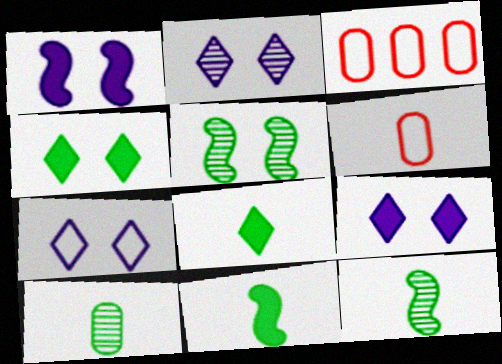[[2, 3, 11], 
[2, 7, 9], 
[3, 9, 12]]